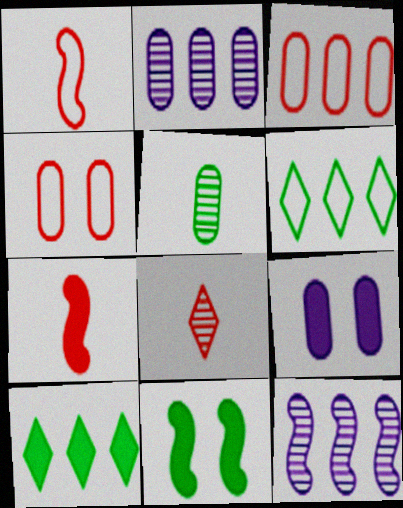[[1, 11, 12], 
[3, 5, 9], 
[3, 10, 12], 
[5, 6, 11], 
[7, 9, 10]]